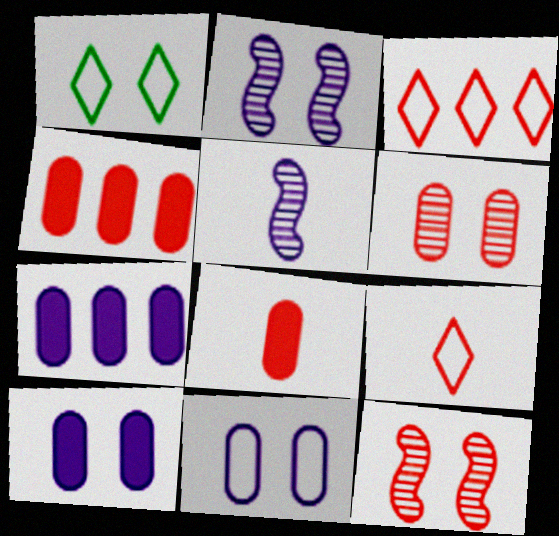[[1, 4, 5], 
[1, 10, 12], 
[3, 8, 12], 
[4, 9, 12]]